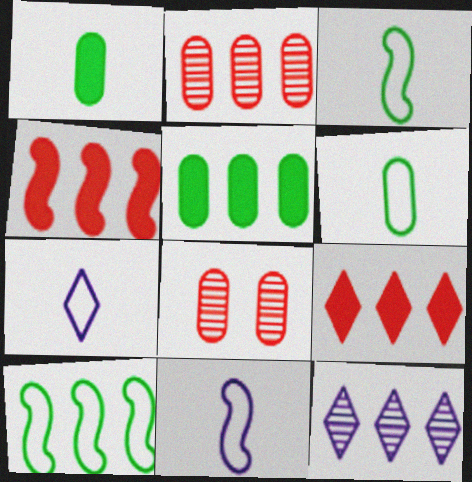[]